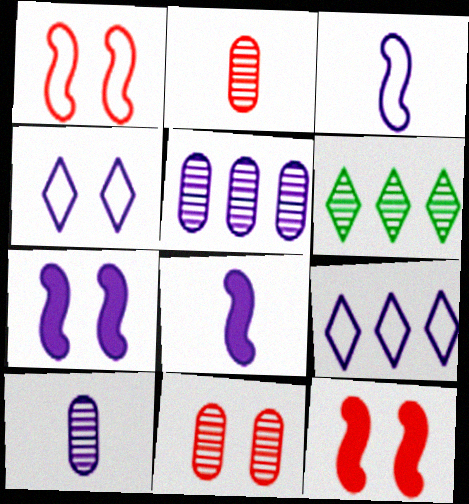[[4, 5, 8], 
[7, 9, 10]]